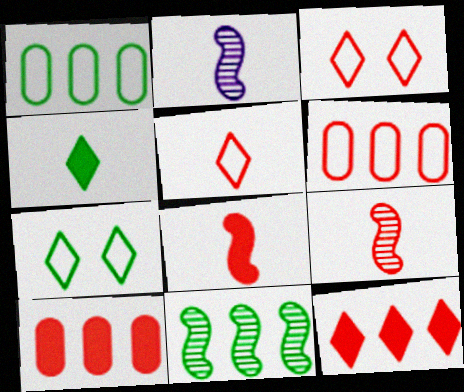[[2, 7, 10], 
[3, 9, 10]]